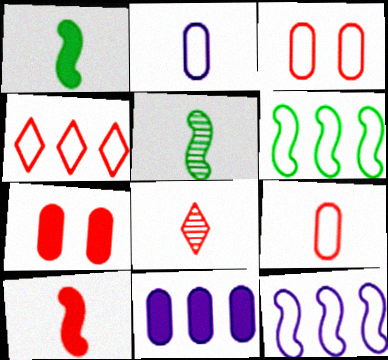[[1, 2, 8], 
[8, 9, 10]]